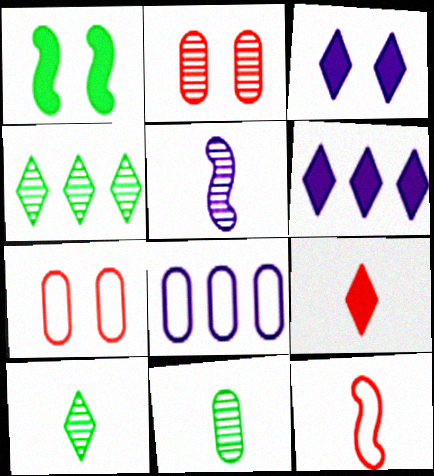[[2, 4, 5], 
[3, 5, 8]]